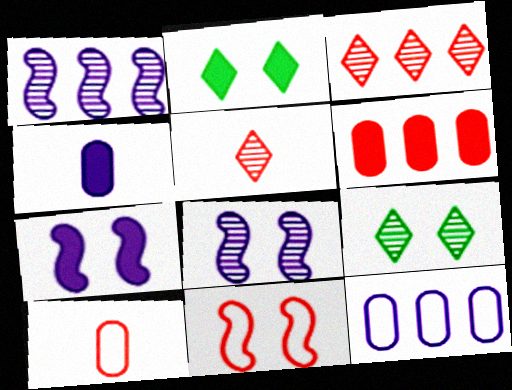[[1, 2, 10], 
[5, 6, 11]]